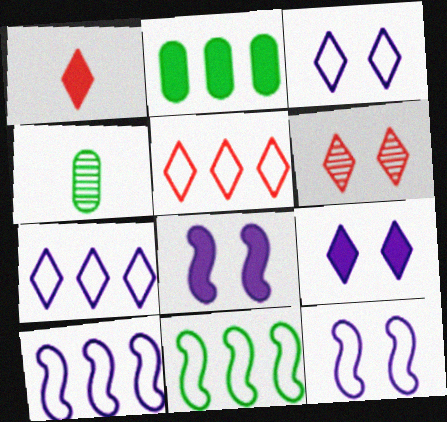[[1, 2, 8], 
[1, 5, 6], 
[4, 5, 8]]